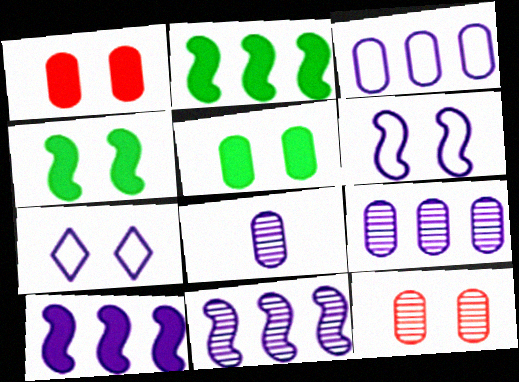[[4, 7, 12], 
[7, 8, 10]]